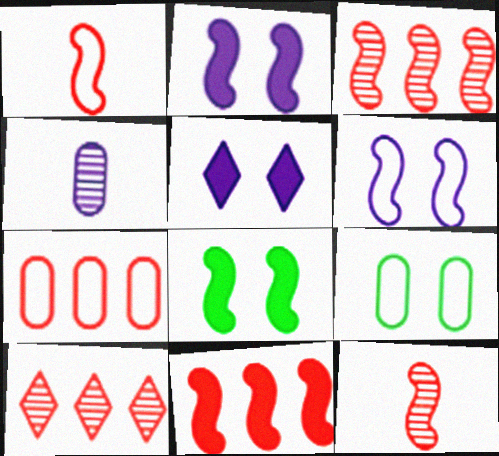[[7, 10, 11]]